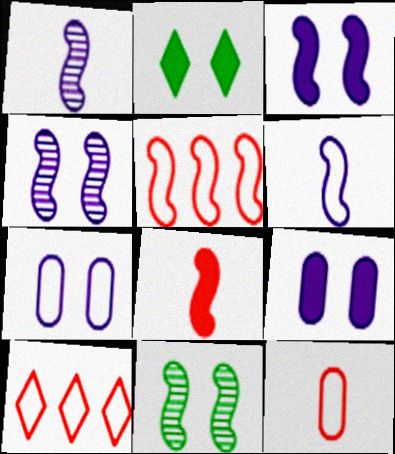[]